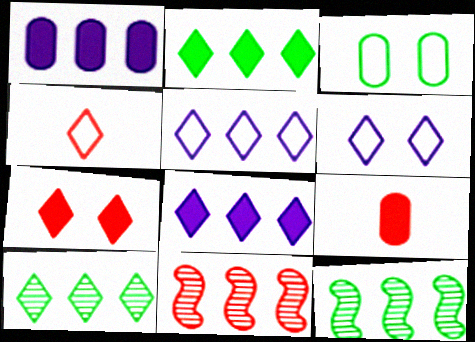[[6, 9, 12]]